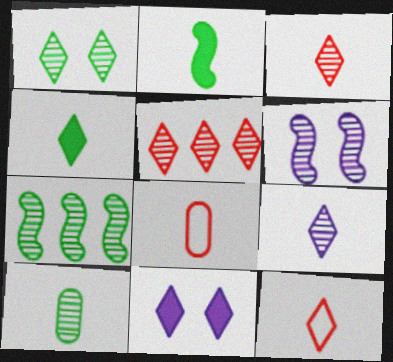[[1, 5, 9], 
[1, 7, 10], 
[2, 8, 9], 
[4, 9, 12], 
[5, 6, 10], 
[7, 8, 11]]